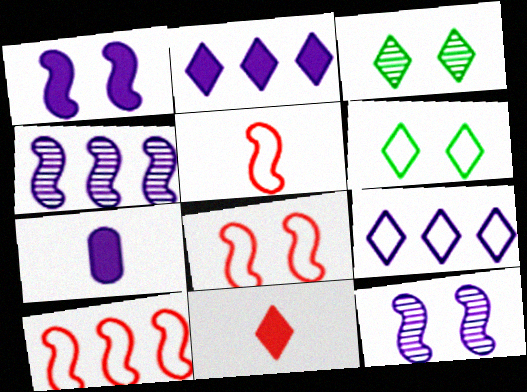[[1, 2, 7], 
[3, 7, 10], 
[3, 9, 11], 
[5, 8, 10], 
[7, 9, 12]]